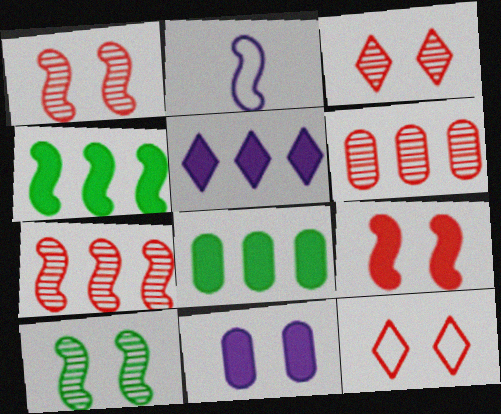[[1, 2, 4], 
[2, 3, 8], 
[10, 11, 12]]